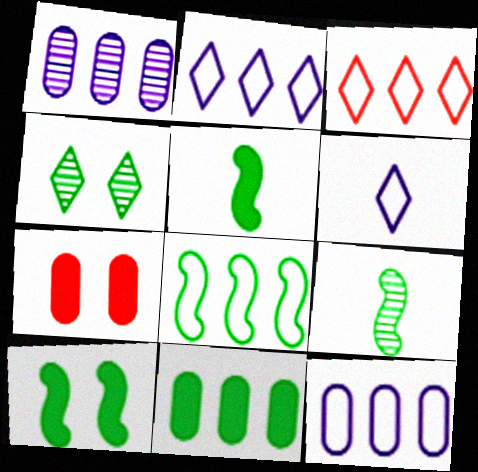[[2, 7, 9], 
[3, 8, 12], 
[8, 9, 10]]